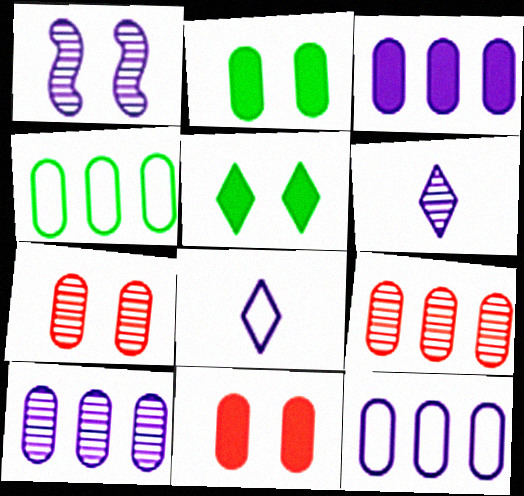[[1, 3, 8], 
[1, 6, 10], 
[3, 4, 9], 
[3, 10, 12]]